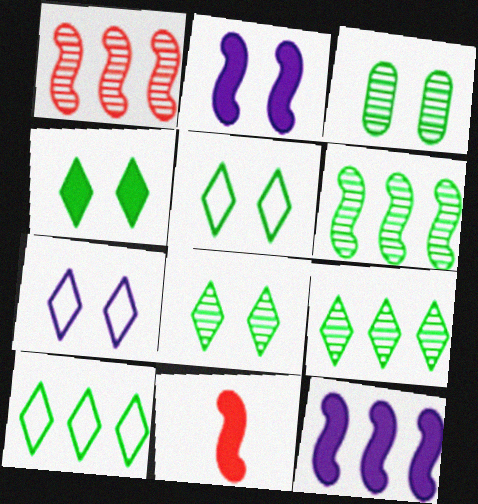[[4, 5, 8]]